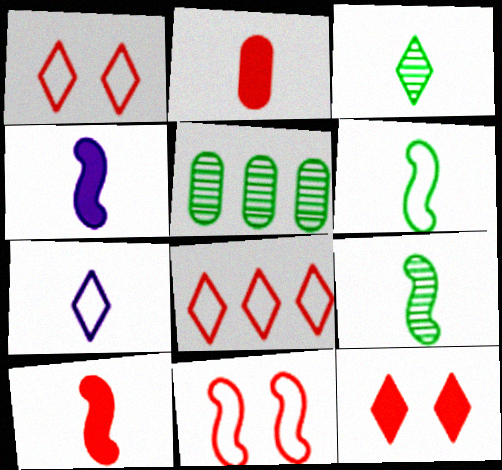[[1, 4, 5], 
[2, 7, 9]]